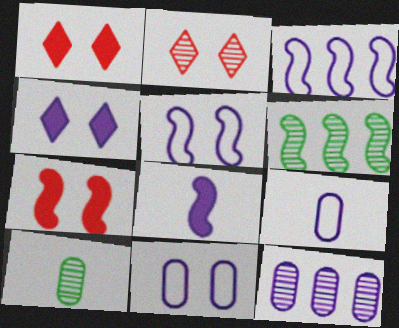[[1, 3, 10], 
[1, 6, 9]]